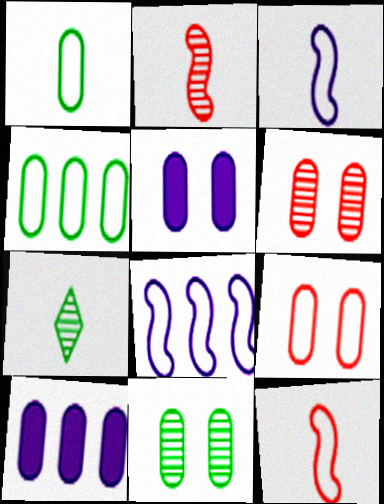[[1, 6, 10], 
[5, 9, 11]]